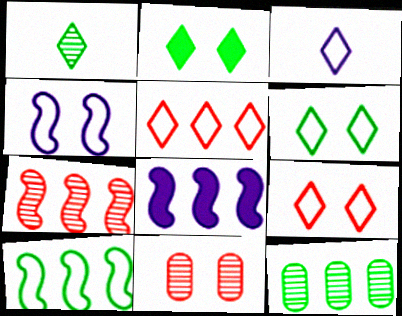[[2, 4, 11], 
[3, 5, 6], 
[5, 8, 12], 
[7, 8, 10]]